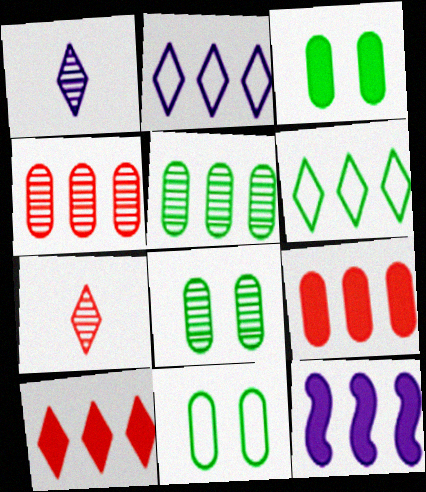[[3, 8, 11], 
[4, 6, 12], 
[7, 11, 12]]